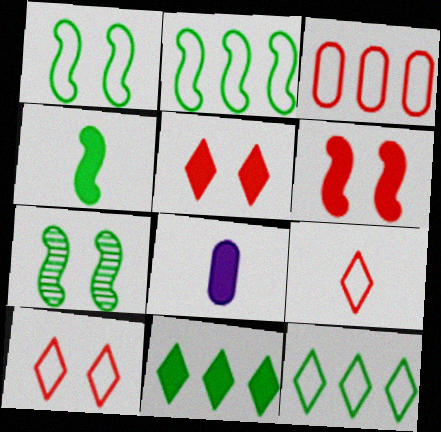[[2, 4, 7], 
[6, 8, 11]]